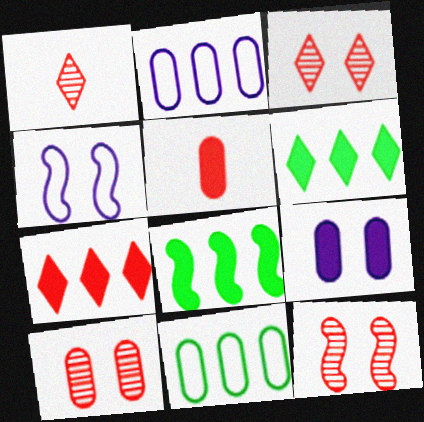[[3, 10, 12]]